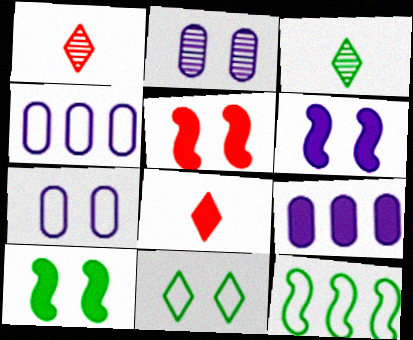[[1, 4, 10], 
[2, 5, 11], 
[2, 8, 12], 
[3, 4, 5], 
[5, 6, 10], 
[8, 9, 10]]